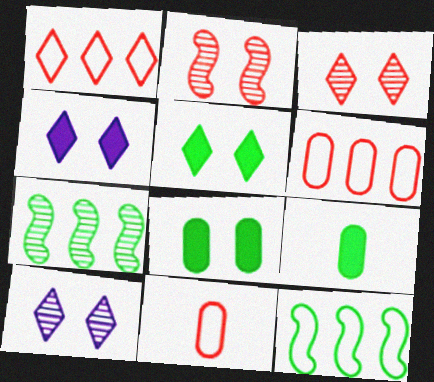[[4, 7, 11]]